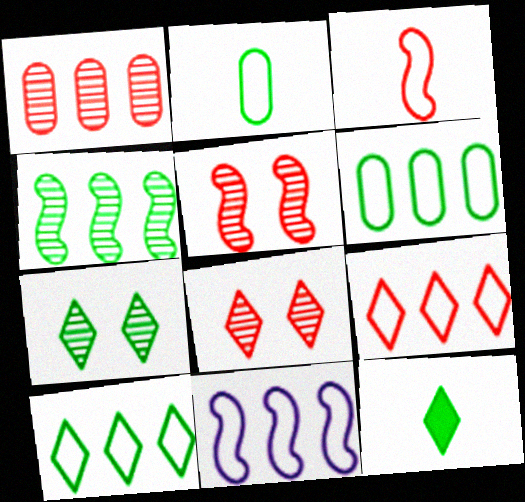[[6, 9, 11], 
[7, 10, 12]]